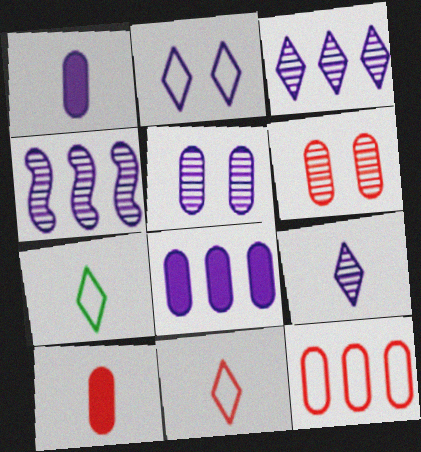[[1, 2, 4], 
[4, 5, 9], 
[6, 10, 12]]